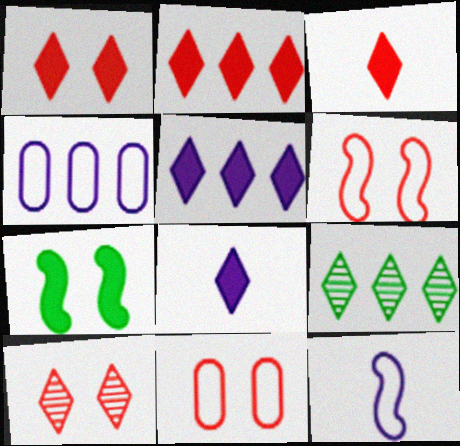[[1, 2, 3]]